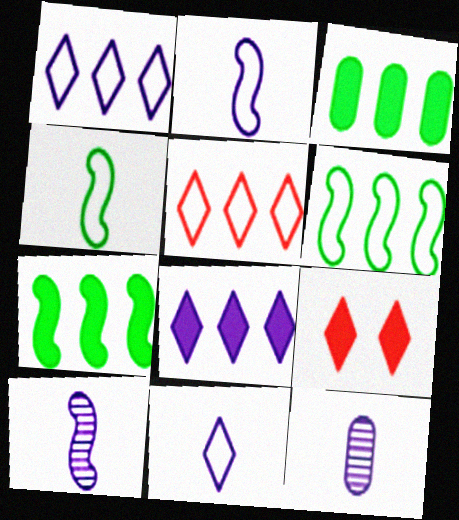[[6, 9, 12]]